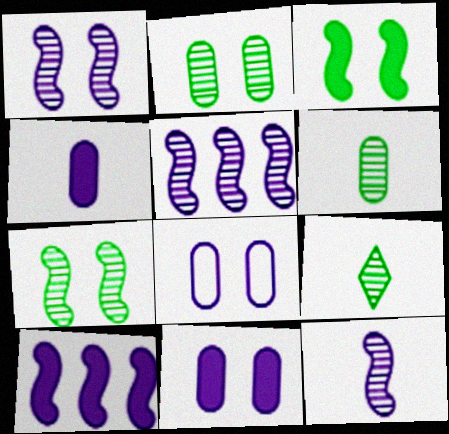[[1, 5, 12]]